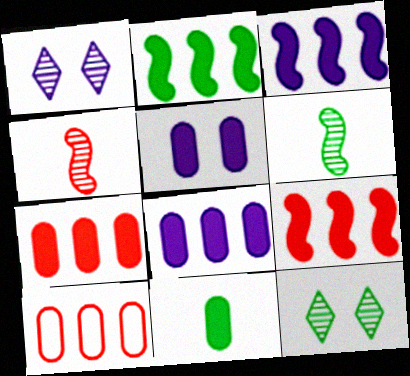[[2, 3, 9], 
[5, 7, 11]]